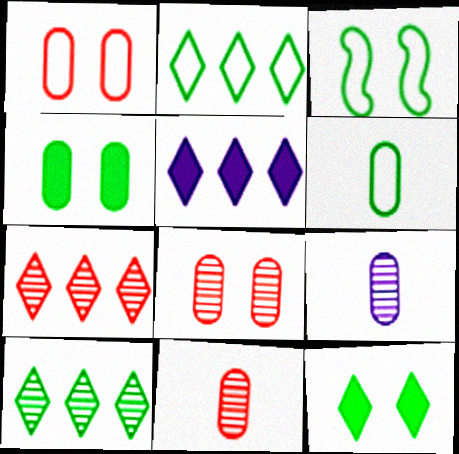[[2, 3, 6], 
[2, 5, 7], 
[3, 5, 11]]